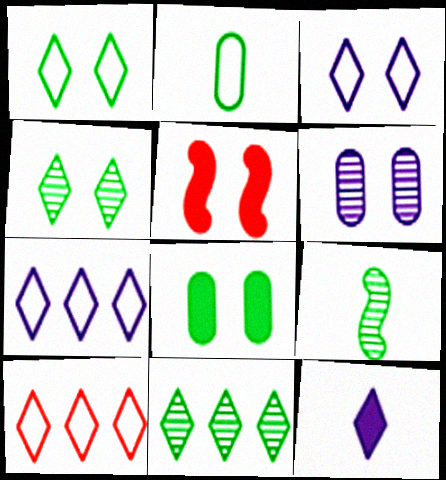[[1, 5, 6], 
[4, 10, 12]]